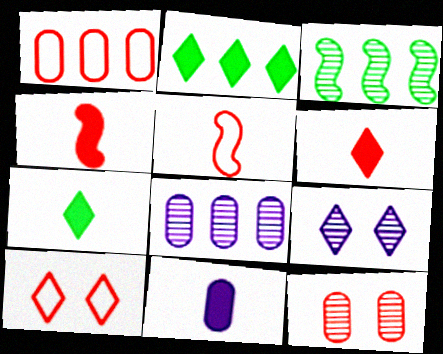[[1, 5, 10], 
[3, 10, 11], 
[4, 7, 11]]